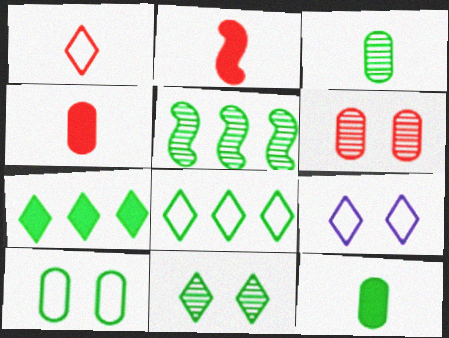[[1, 8, 9], 
[3, 5, 11], 
[4, 5, 9]]